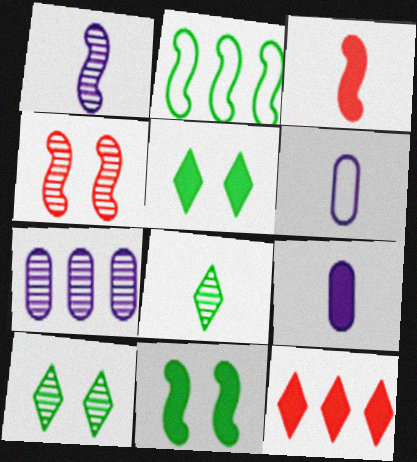[[2, 7, 12], 
[3, 6, 8], 
[4, 7, 8], 
[9, 11, 12]]